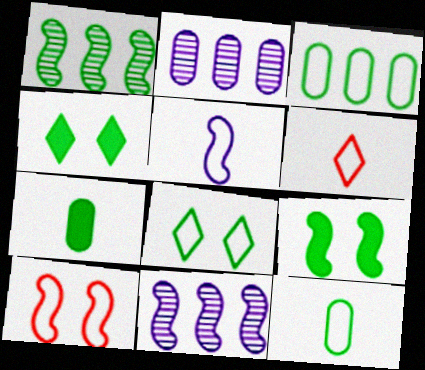[[1, 4, 12], 
[1, 7, 8], 
[2, 6, 9], 
[5, 6, 12]]